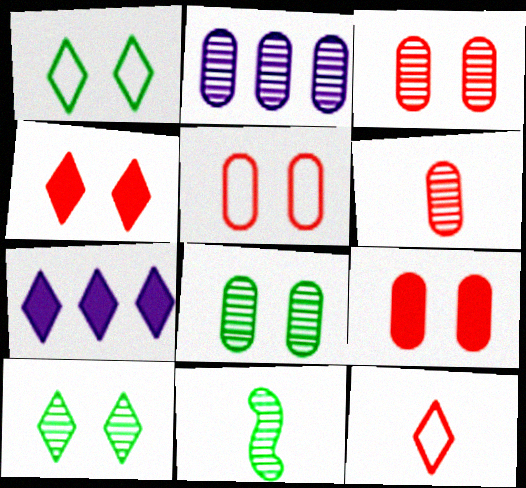[[2, 6, 8], 
[3, 5, 9], 
[5, 7, 11], 
[7, 10, 12]]